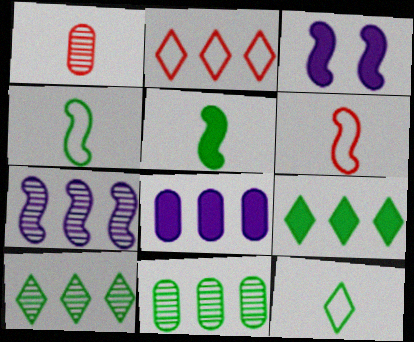[]